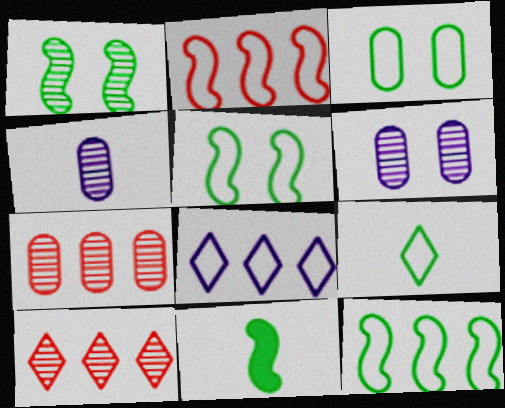[[1, 4, 10], 
[1, 11, 12], 
[3, 9, 12]]